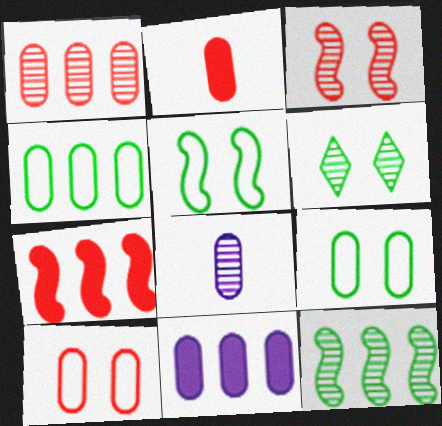[[1, 2, 10], 
[1, 4, 11]]